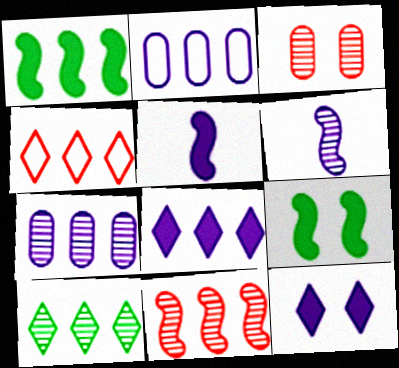[[1, 4, 7], 
[2, 6, 12], 
[3, 6, 10], 
[4, 8, 10], 
[7, 10, 11]]